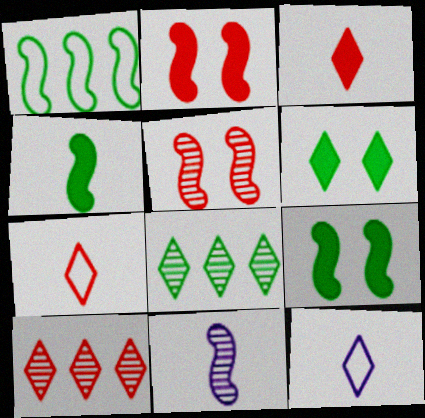[[1, 2, 11], 
[6, 10, 12]]